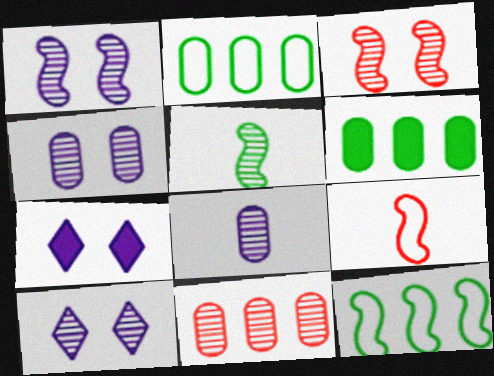[[1, 4, 10], 
[5, 10, 11], 
[6, 9, 10]]